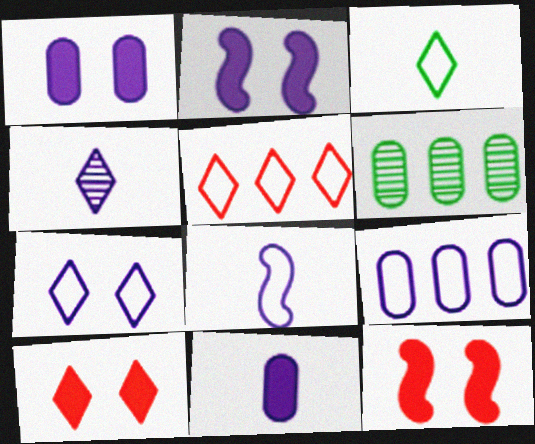[[2, 4, 9], 
[3, 5, 7], 
[4, 8, 11], 
[6, 8, 10], 
[7, 8, 9]]